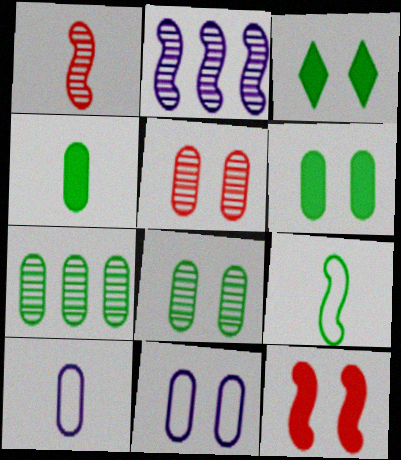[[2, 9, 12], 
[3, 7, 9], 
[5, 6, 11]]